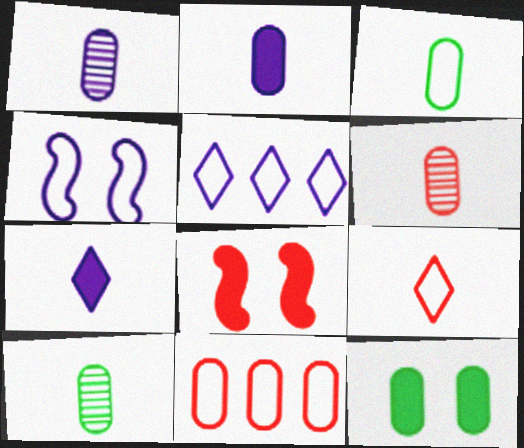[[1, 6, 10], 
[1, 11, 12], 
[2, 3, 6], 
[5, 8, 10]]